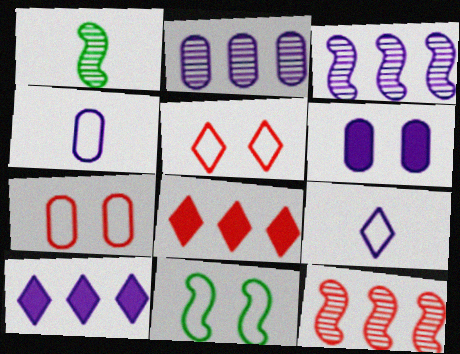[[1, 7, 10], 
[2, 4, 6], 
[3, 6, 9]]